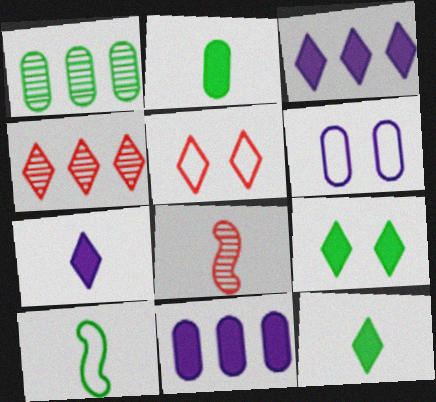[[1, 9, 10]]